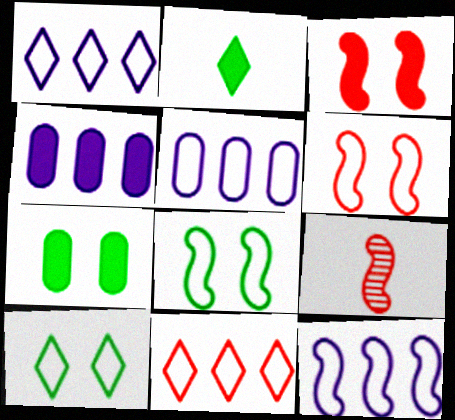[[1, 5, 12], 
[1, 7, 9], 
[2, 3, 4], 
[4, 9, 10]]